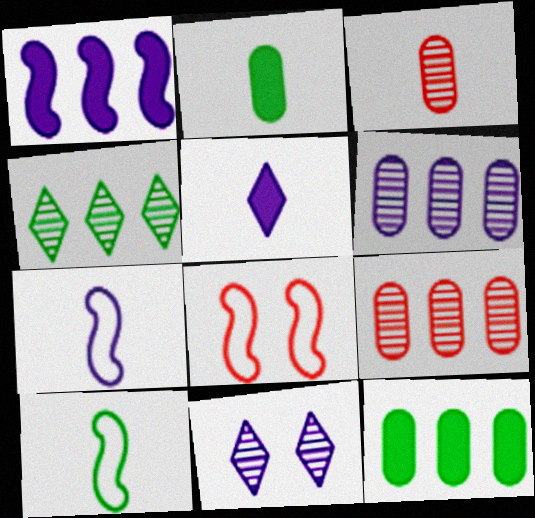[[3, 5, 10]]